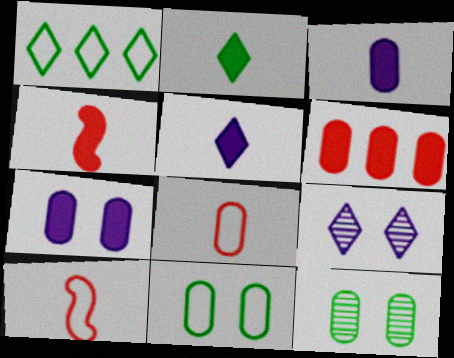[[2, 3, 4]]